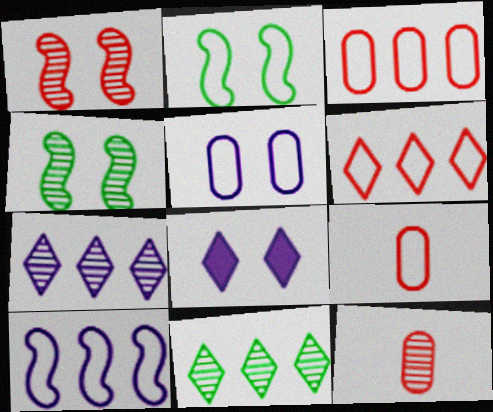[[4, 7, 12]]